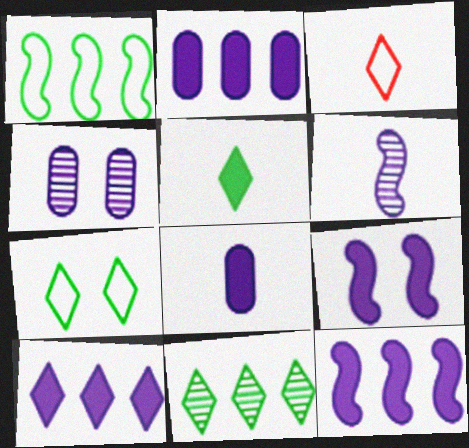[[2, 10, 12], 
[5, 7, 11], 
[8, 9, 10]]